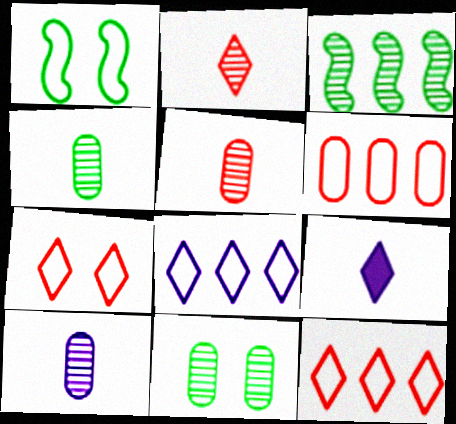[[4, 5, 10]]